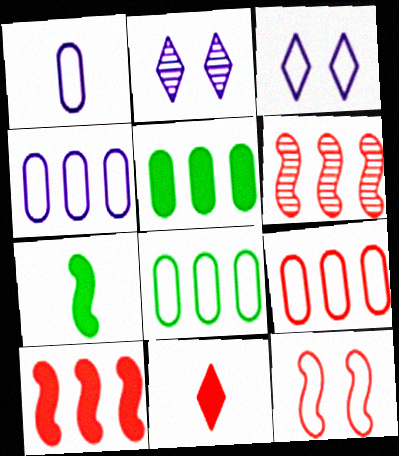[[2, 7, 9], 
[4, 8, 9]]